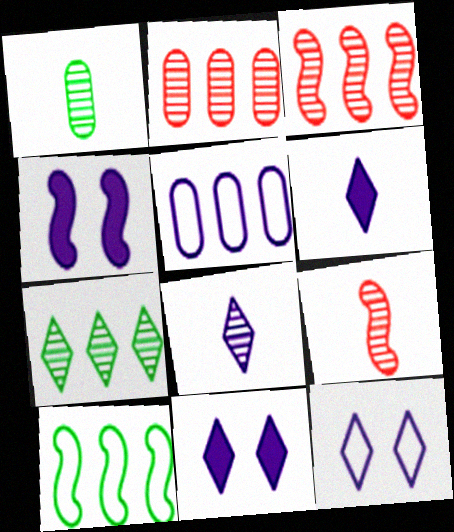[[1, 8, 9], 
[4, 5, 8], 
[4, 9, 10]]